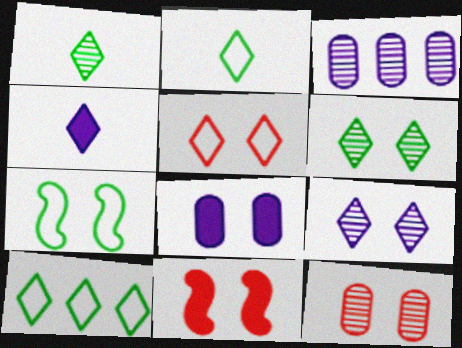[[2, 3, 11], 
[5, 11, 12]]